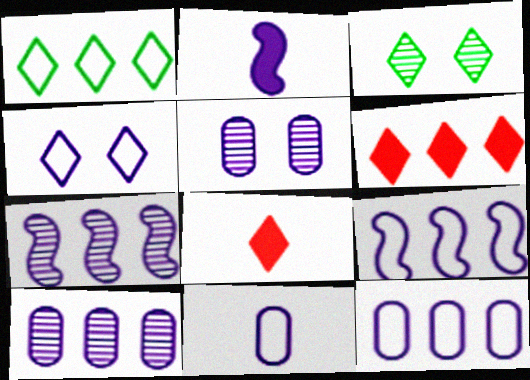[[2, 4, 10], 
[4, 9, 11]]